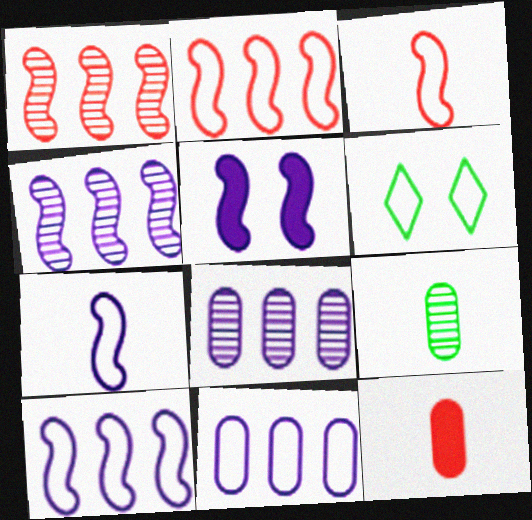[[3, 6, 11], 
[4, 5, 7], 
[4, 6, 12]]